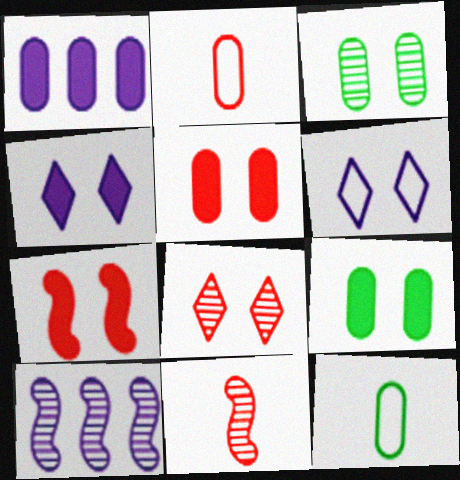[[1, 2, 3], 
[3, 6, 7], 
[4, 7, 9]]